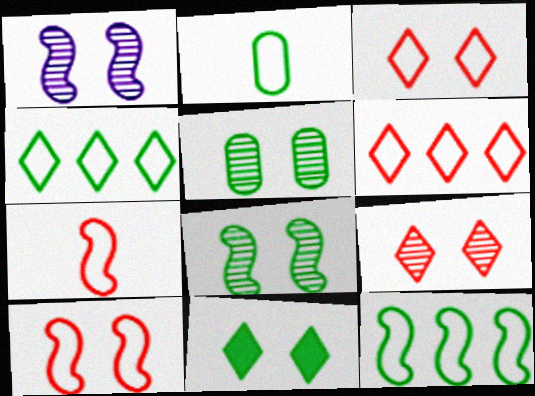[[1, 5, 9]]